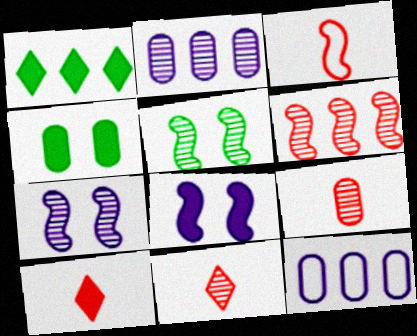[[1, 6, 12], 
[2, 5, 11], 
[3, 9, 10], 
[4, 9, 12], 
[5, 10, 12]]